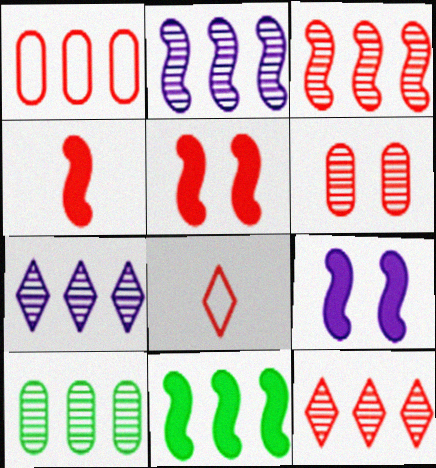[[1, 7, 11], 
[2, 10, 12], 
[3, 7, 10], 
[4, 9, 11], 
[8, 9, 10]]